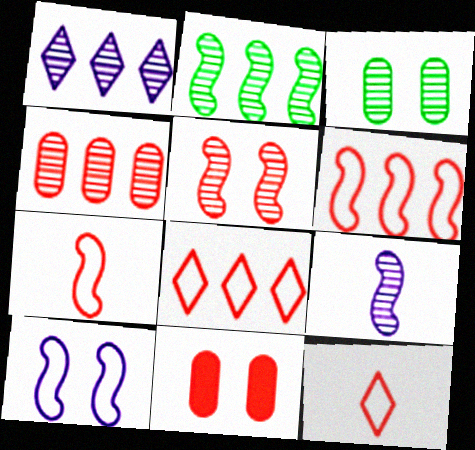[[1, 2, 4], 
[2, 5, 9]]